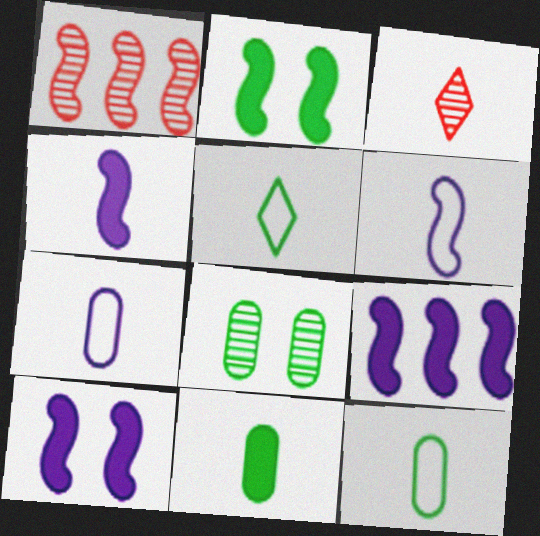[[1, 2, 6], 
[3, 4, 12], 
[3, 6, 11], 
[4, 9, 10]]